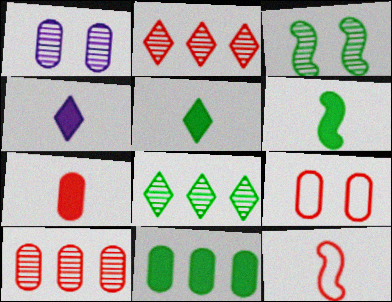[[4, 6, 7], 
[7, 9, 10]]